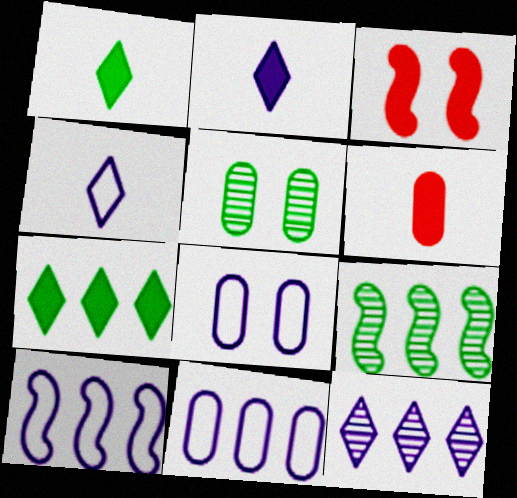[[4, 8, 10], 
[5, 6, 11]]